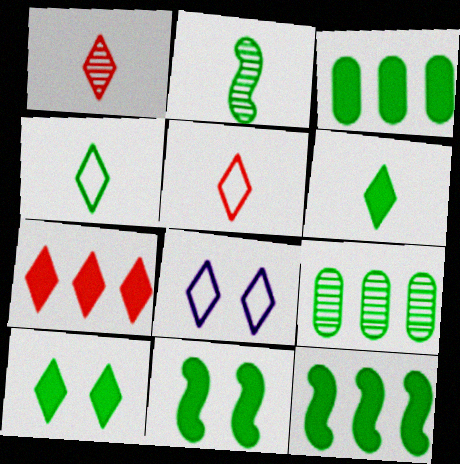[[3, 6, 11], 
[4, 9, 11]]